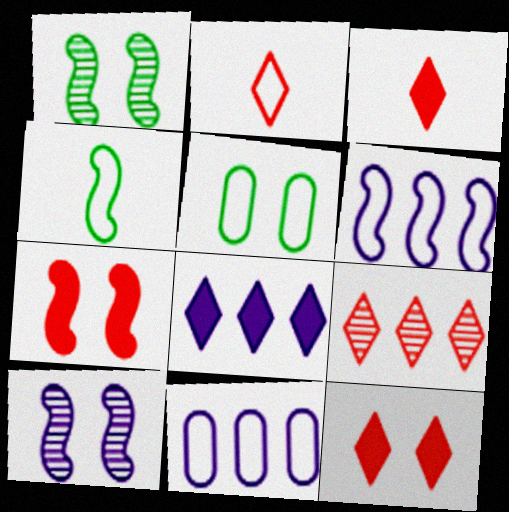[[1, 3, 11], 
[2, 5, 6], 
[2, 9, 12], 
[5, 10, 12]]